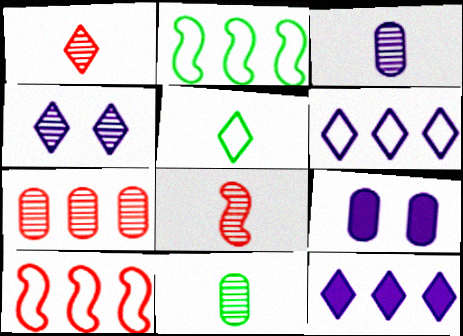[[1, 2, 9], 
[2, 7, 12]]